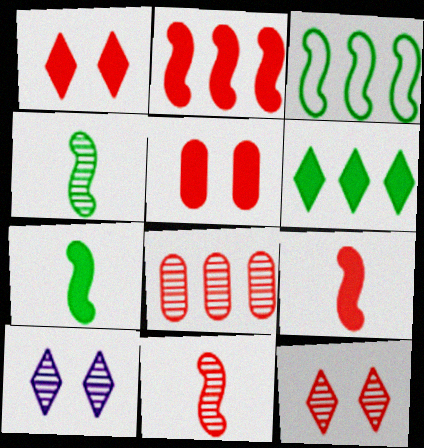[[4, 8, 10], 
[8, 11, 12]]